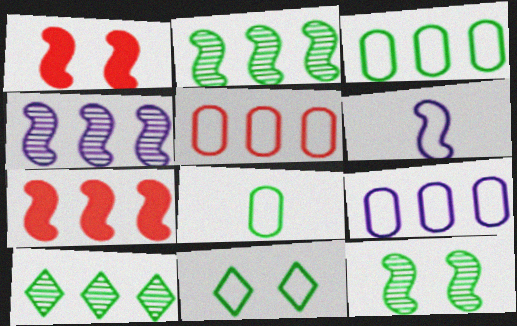[[1, 2, 6], 
[3, 5, 9], 
[5, 6, 11], 
[6, 7, 12], 
[7, 9, 10]]